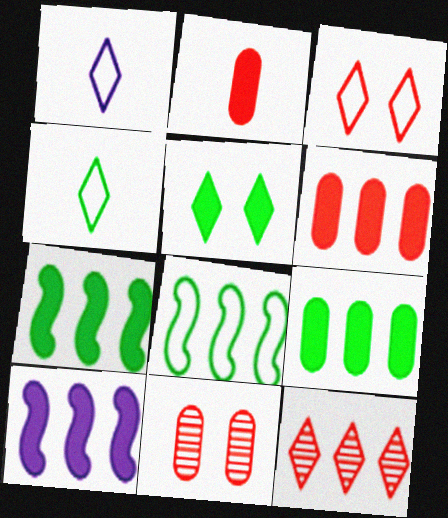[[1, 5, 12], 
[1, 7, 11], 
[2, 5, 10], 
[4, 10, 11]]